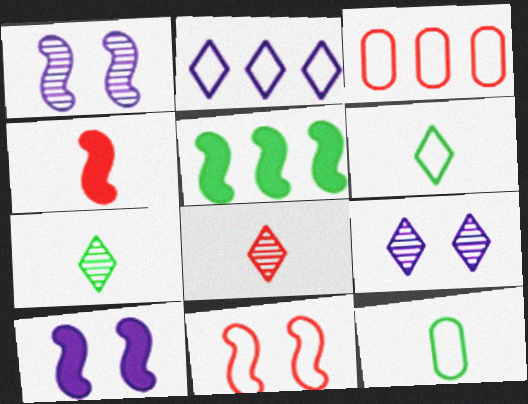[[2, 11, 12], 
[3, 7, 10], 
[4, 5, 10]]